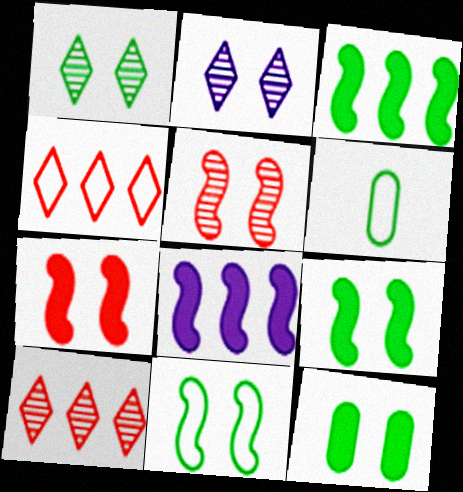[[1, 3, 6], 
[1, 11, 12]]